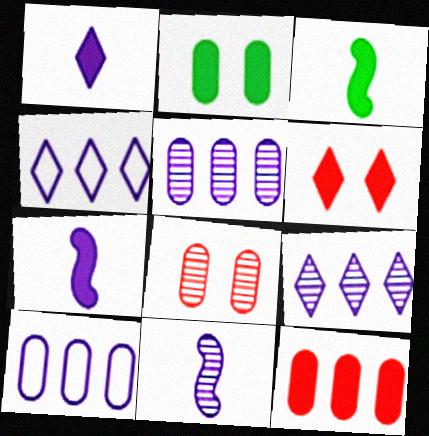[[3, 4, 8]]